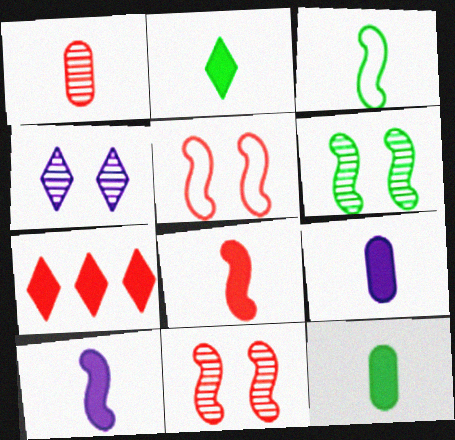[[1, 5, 7], 
[2, 8, 9]]